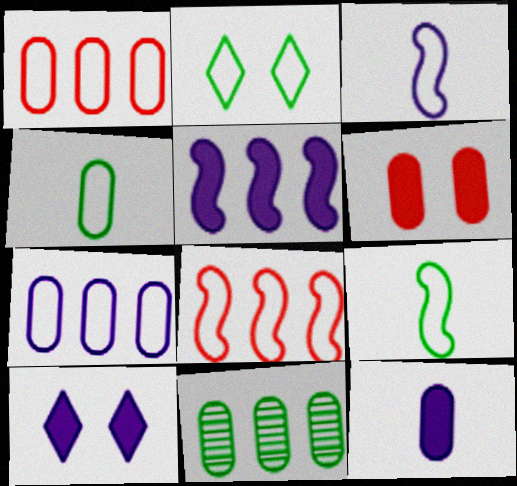[[1, 2, 3], 
[5, 10, 12]]